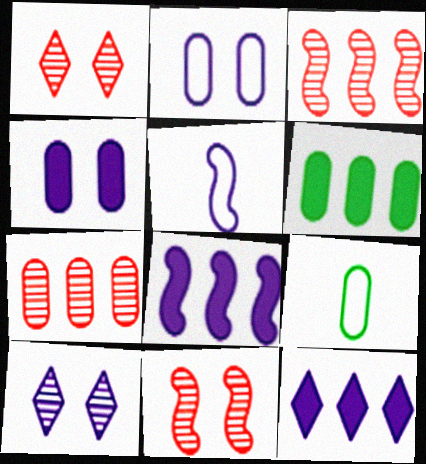[[1, 5, 6], 
[1, 8, 9], 
[4, 7, 9], 
[9, 11, 12]]